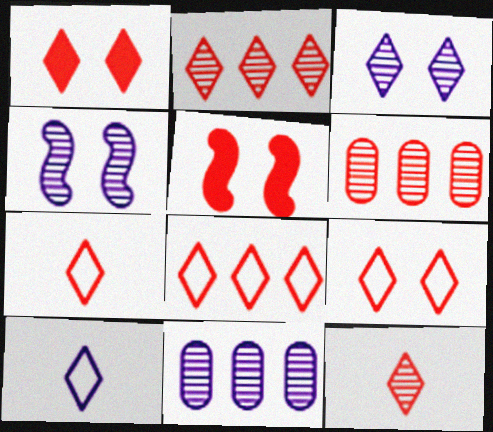[[1, 2, 7], 
[1, 8, 12], 
[5, 6, 7], 
[7, 8, 9]]